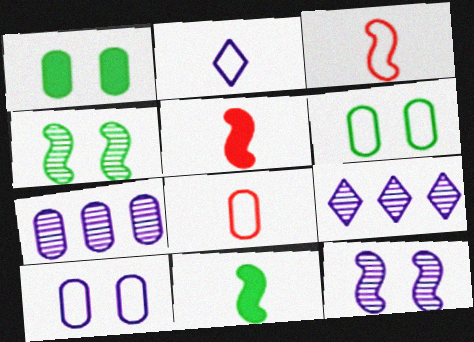[[1, 3, 9], 
[1, 7, 8], 
[5, 6, 9]]